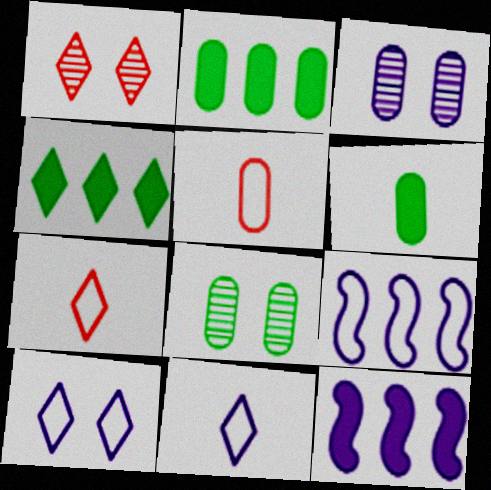[[1, 4, 11], 
[1, 6, 9], 
[2, 3, 5], 
[3, 11, 12], 
[7, 8, 12]]